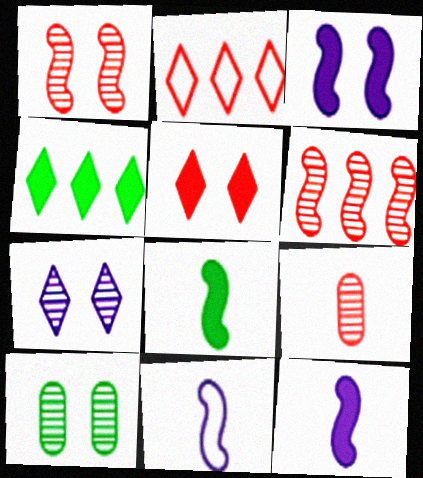[[1, 7, 10], 
[2, 10, 12]]